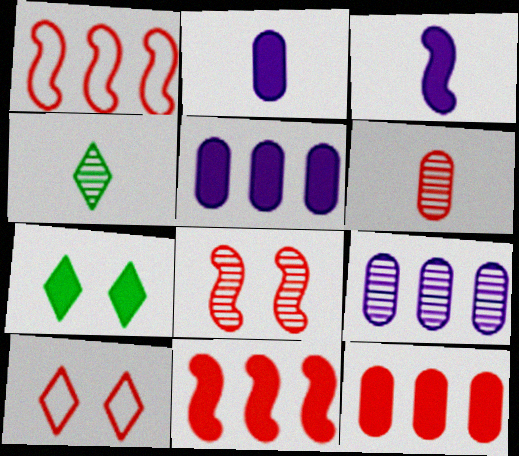[[2, 7, 11], 
[3, 7, 12], 
[4, 8, 9], 
[6, 10, 11]]